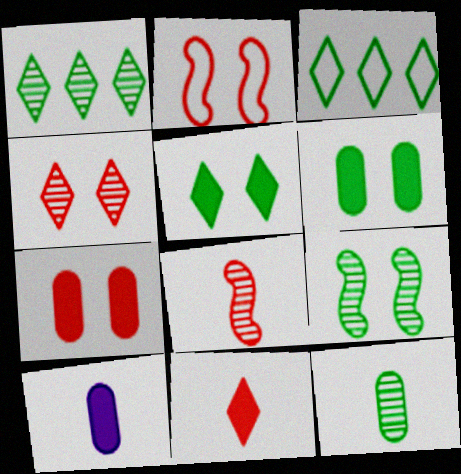[[1, 2, 10], 
[1, 9, 12], 
[2, 4, 7]]